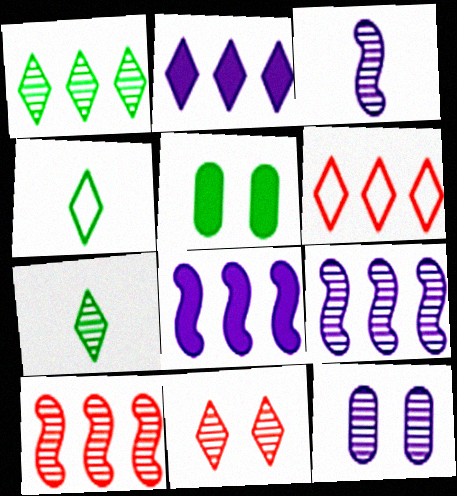[[1, 2, 6], 
[2, 4, 11], 
[3, 5, 6], 
[7, 10, 12]]